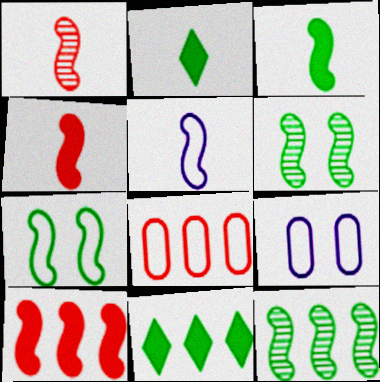[[1, 3, 5], 
[1, 9, 11], 
[3, 7, 12], 
[5, 6, 10]]